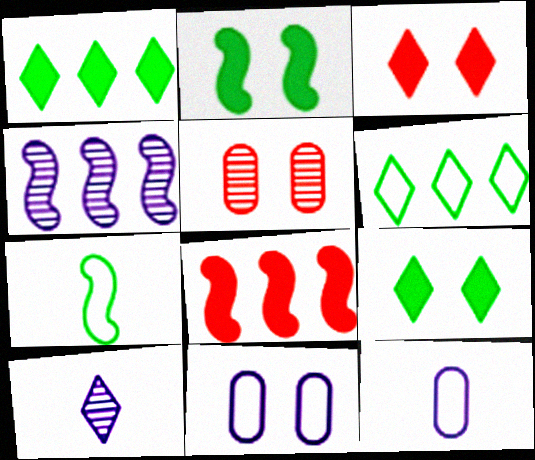[[3, 6, 10]]